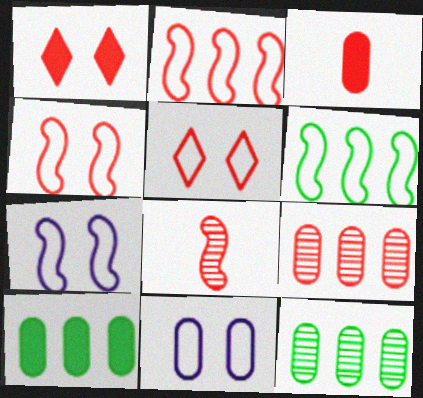[[3, 11, 12]]